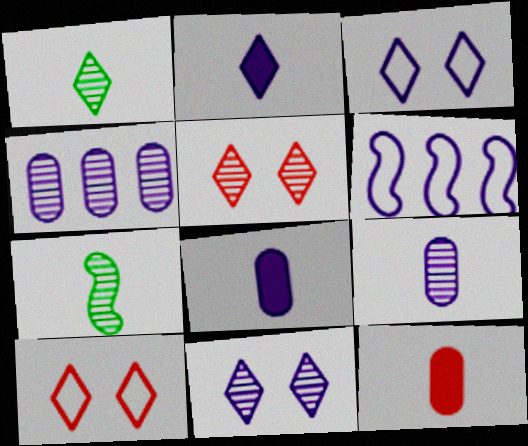[[4, 5, 7], 
[6, 8, 11]]